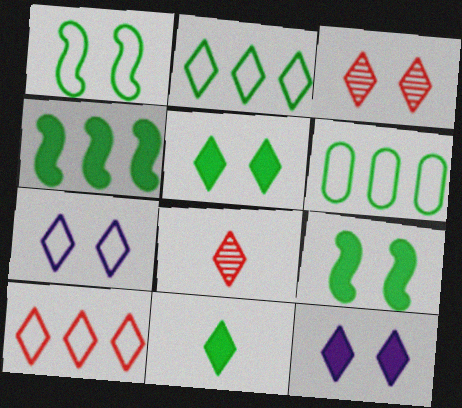[[2, 8, 12], 
[3, 5, 7]]